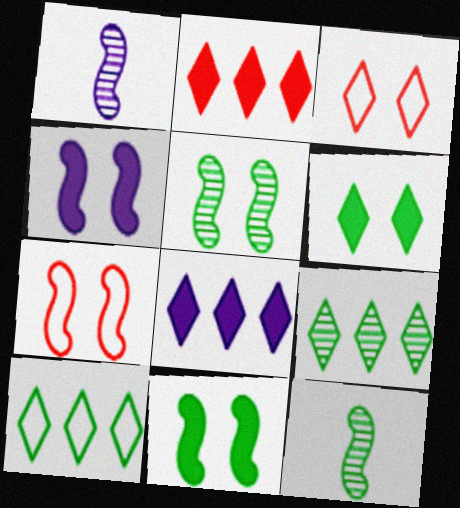[[4, 5, 7]]